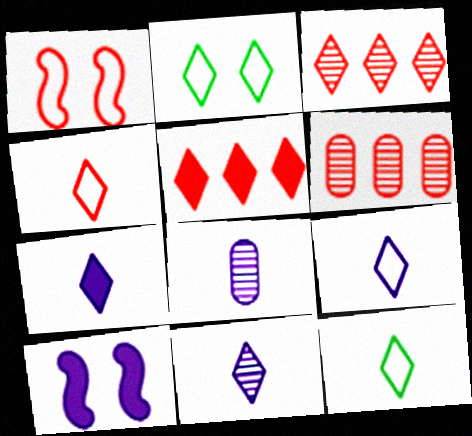[[2, 3, 7], 
[2, 5, 11], 
[4, 9, 12], 
[6, 10, 12], 
[7, 9, 11]]